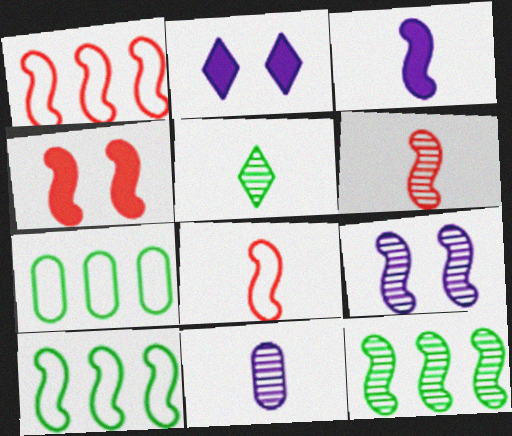[[1, 4, 6], 
[2, 6, 7], 
[5, 6, 11], 
[6, 9, 12]]